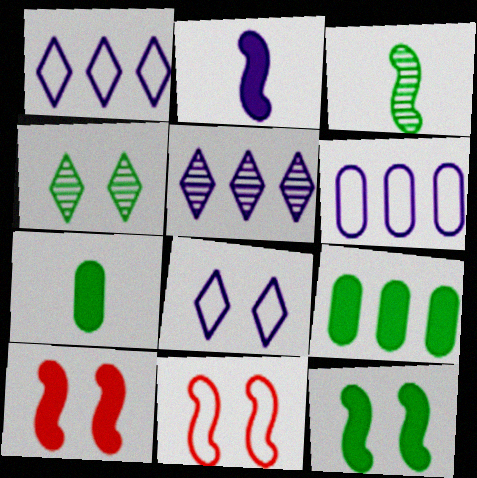[[5, 7, 11]]